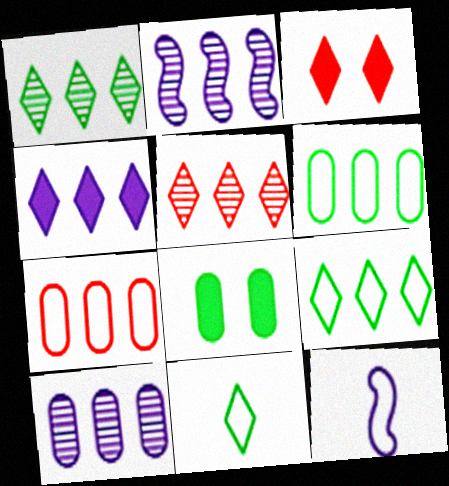[[4, 5, 9], 
[5, 8, 12]]